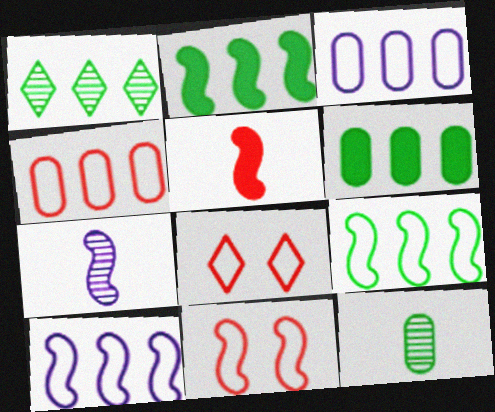[[1, 6, 9], 
[2, 7, 11], 
[6, 7, 8]]